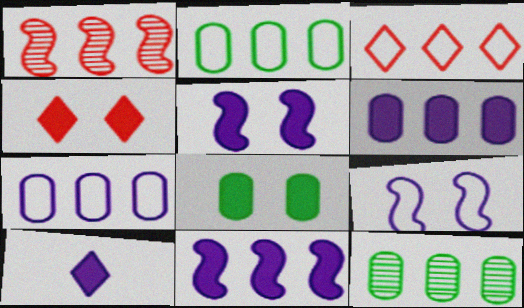[[3, 11, 12], 
[4, 5, 8], 
[5, 6, 10]]